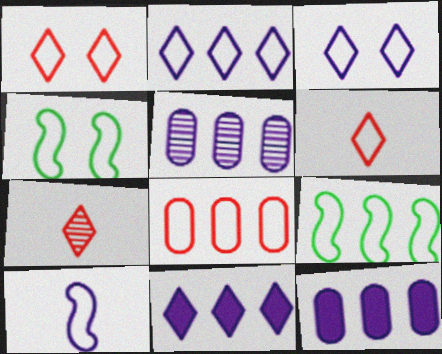[[2, 8, 9], 
[4, 7, 12]]